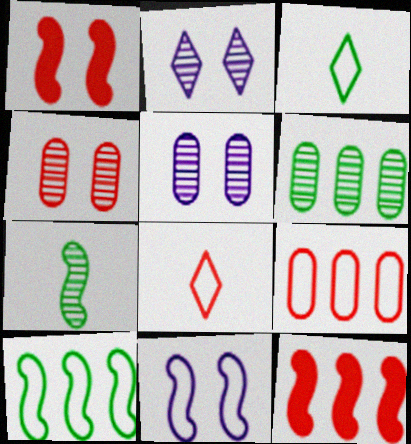[[3, 5, 12], 
[3, 9, 11], 
[4, 8, 12], 
[7, 11, 12]]